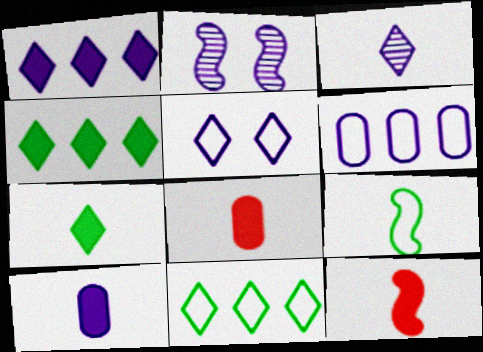[[1, 3, 5], 
[2, 8, 11], 
[3, 8, 9], 
[7, 10, 12]]